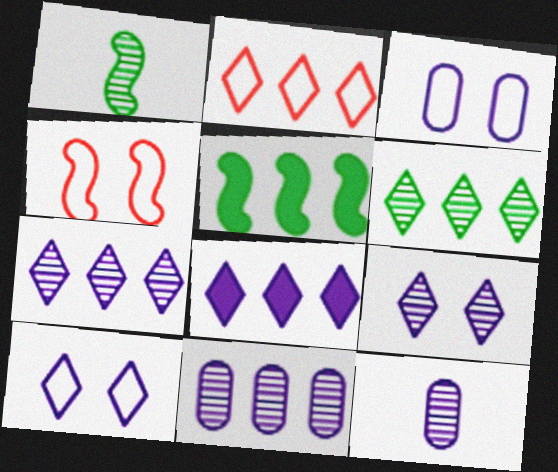[[2, 5, 11], 
[2, 6, 8]]